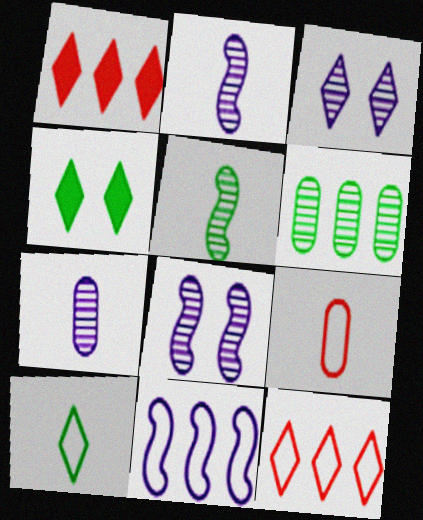[[1, 3, 10], 
[1, 6, 11]]